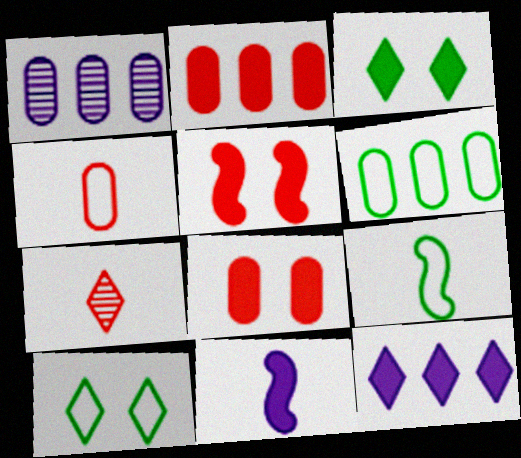[[1, 2, 6], 
[2, 3, 11], 
[6, 9, 10], 
[7, 10, 12]]